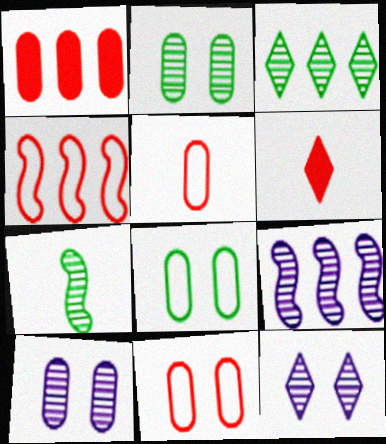[[2, 3, 7], 
[6, 8, 9]]